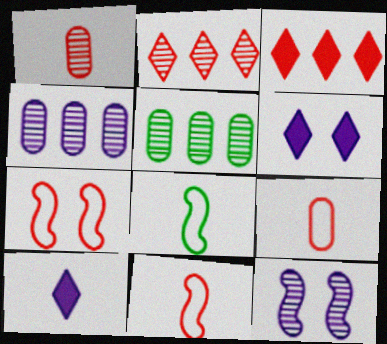[[1, 3, 7], 
[1, 8, 10], 
[5, 6, 11], 
[5, 7, 10]]